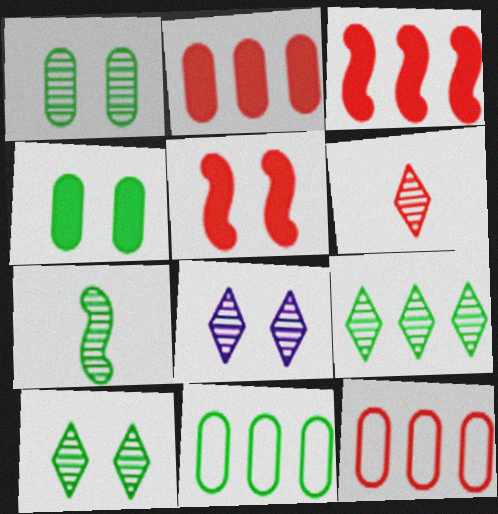[[1, 7, 9], 
[5, 6, 12], 
[6, 8, 9]]